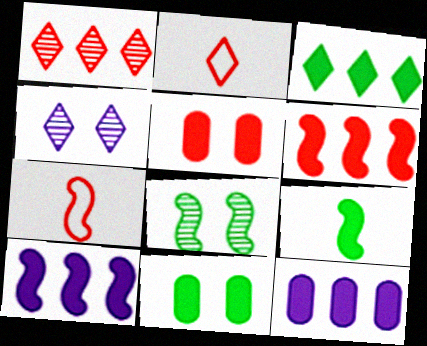[[1, 5, 7], 
[2, 3, 4], 
[2, 8, 12], 
[3, 6, 12], 
[3, 9, 11], 
[7, 8, 10]]